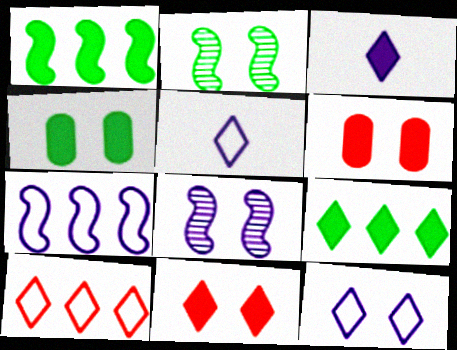[[1, 3, 6], 
[2, 6, 12], 
[3, 9, 11]]